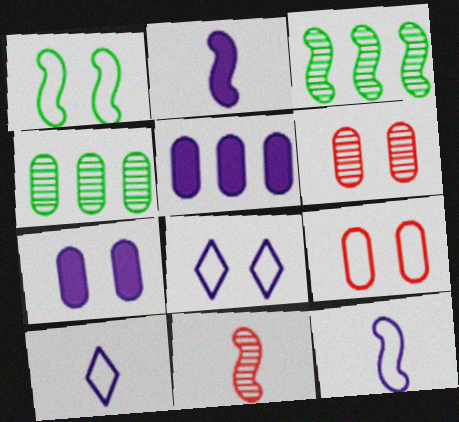[[1, 8, 9]]